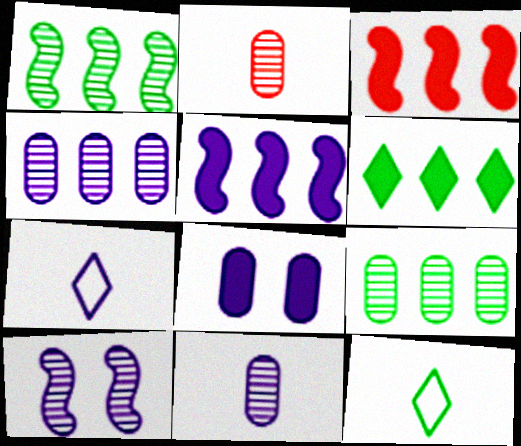[]